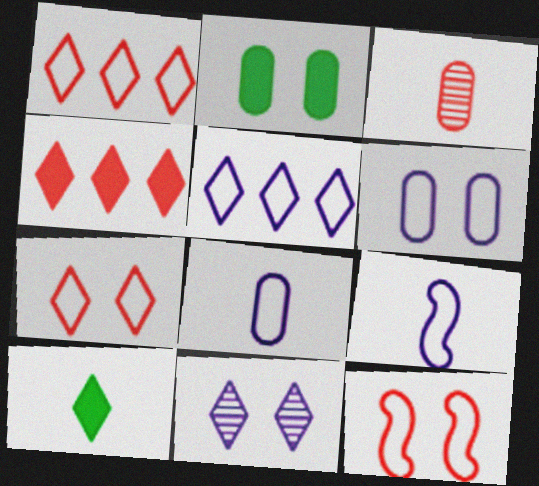[[1, 10, 11], 
[2, 11, 12], 
[3, 4, 12], 
[3, 9, 10], 
[5, 6, 9]]